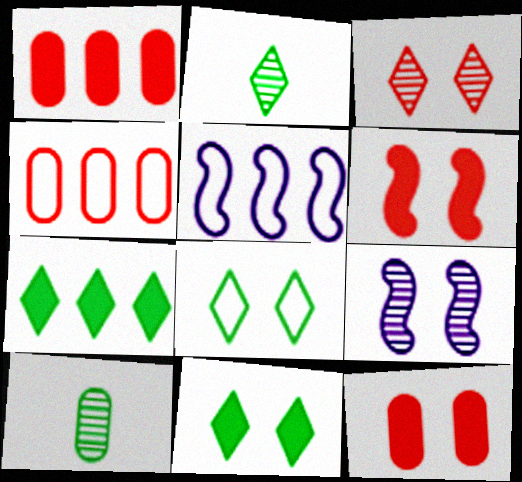[[2, 5, 12], 
[2, 7, 8], 
[8, 9, 12]]